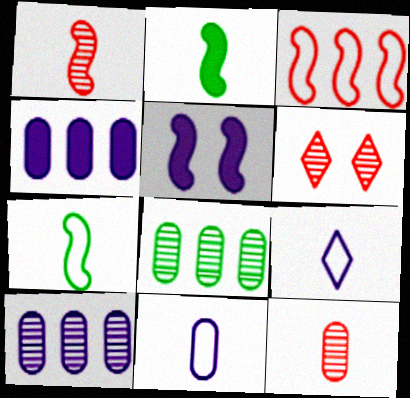[[2, 9, 12], 
[4, 6, 7], 
[5, 9, 10]]